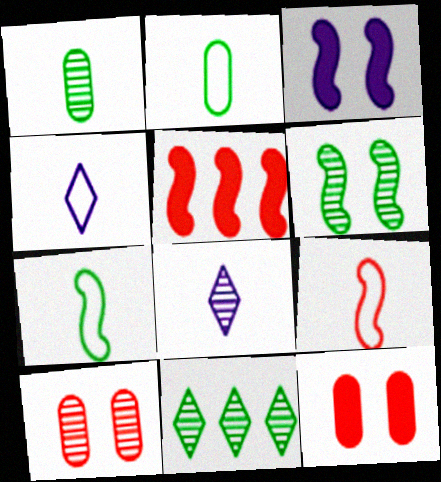[[1, 6, 11], 
[2, 4, 9]]